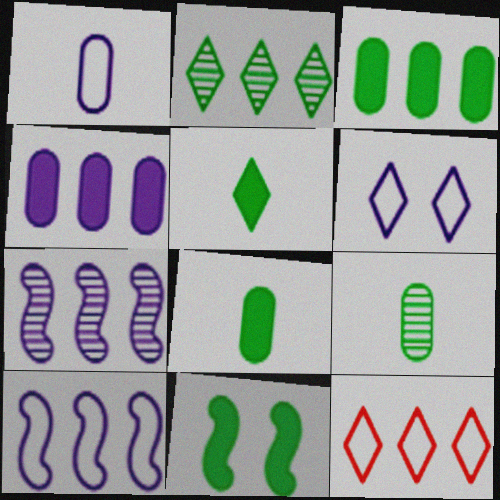[[1, 6, 10], 
[3, 5, 11], 
[3, 7, 12]]